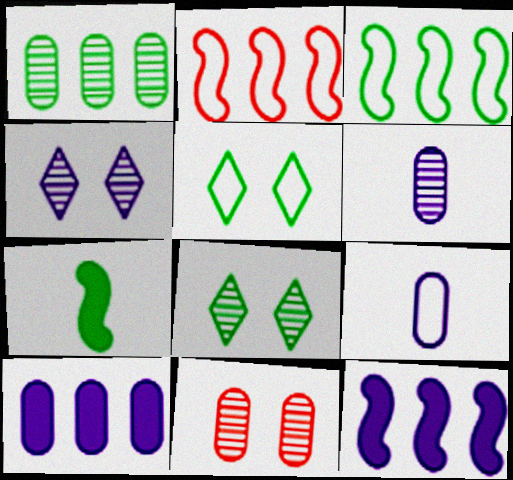[[1, 5, 7], 
[1, 6, 11], 
[2, 5, 9], 
[4, 9, 12]]